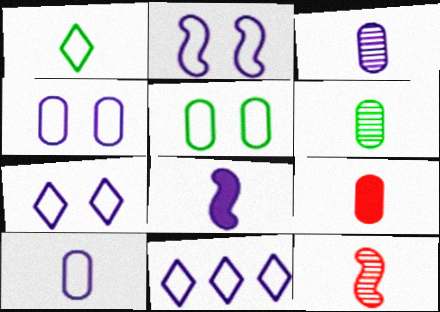[[2, 4, 7], 
[2, 10, 11], 
[6, 9, 10]]